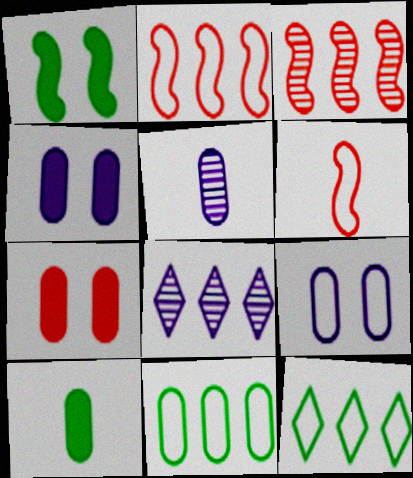[[5, 7, 11], 
[6, 9, 12]]